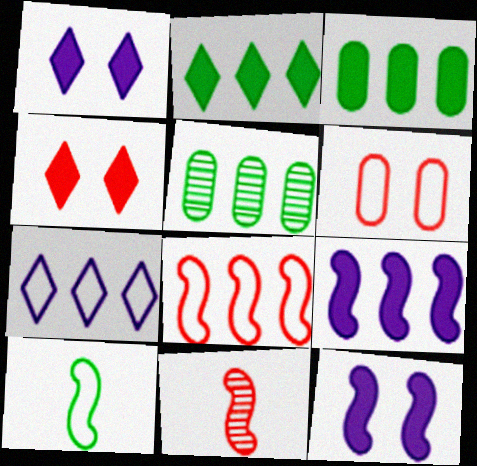[[6, 7, 10]]